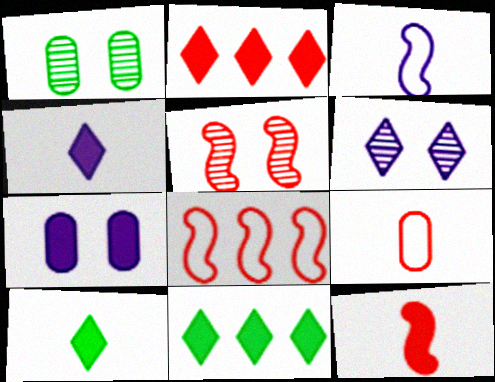[[1, 2, 3], 
[1, 4, 8], 
[1, 5, 6], 
[2, 5, 9], 
[5, 8, 12], 
[7, 11, 12]]